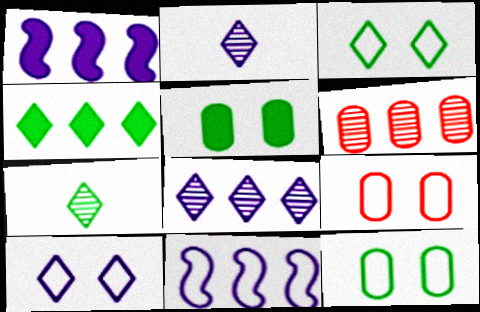[[1, 7, 9], 
[3, 4, 7], 
[4, 6, 11]]